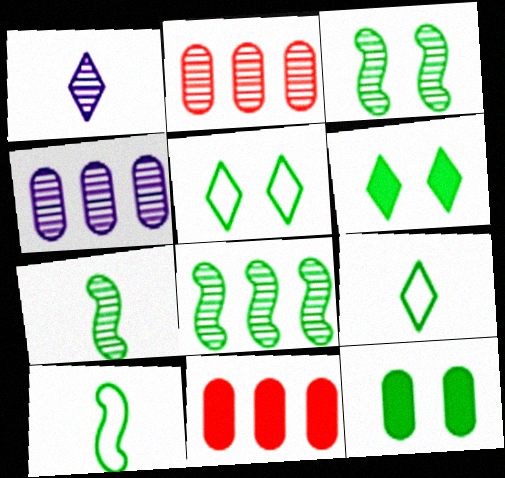[[1, 2, 3], 
[3, 5, 12], 
[3, 7, 8], 
[8, 9, 12]]